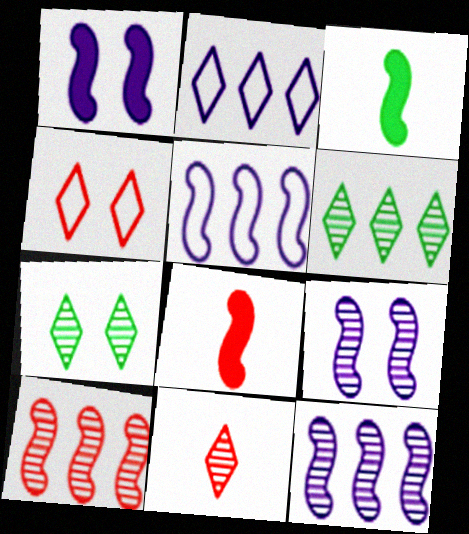[]